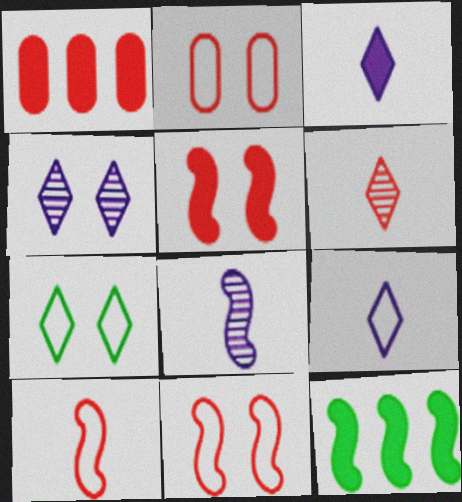[[1, 6, 11], 
[1, 7, 8], 
[8, 11, 12]]